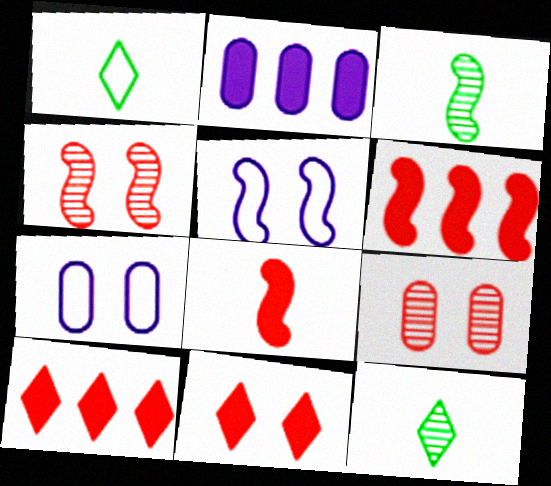[[1, 2, 4], 
[3, 5, 6], 
[3, 7, 10], 
[6, 7, 12]]